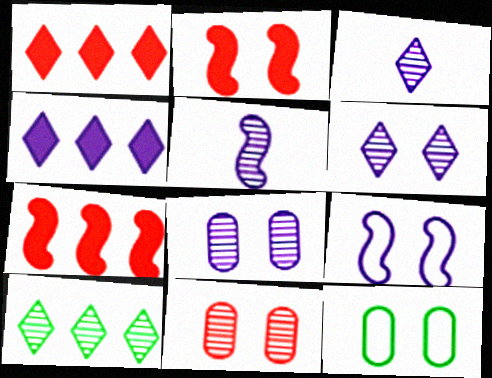[[1, 5, 12], 
[2, 6, 12], 
[3, 7, 12], 
[5, 10, 11]]